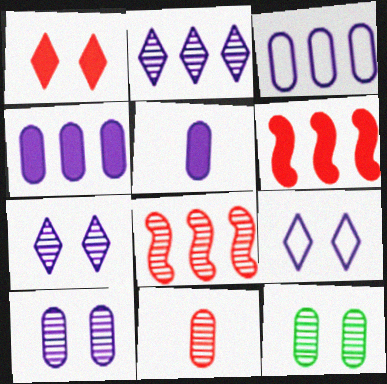[[3, 5, 10]]